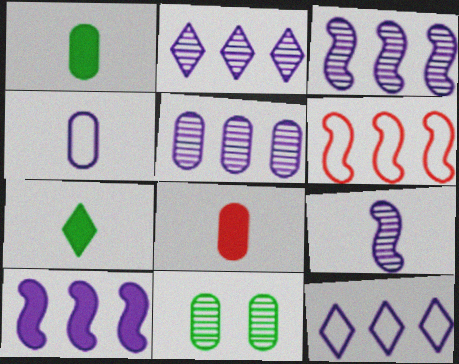[[2, 3, 5], 
[5, 10, 12]]